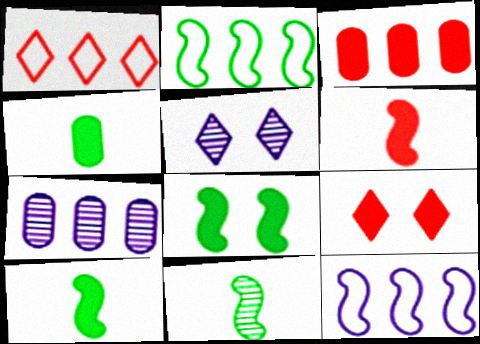[[2, 8, 11], 
[3, 6, 9]]